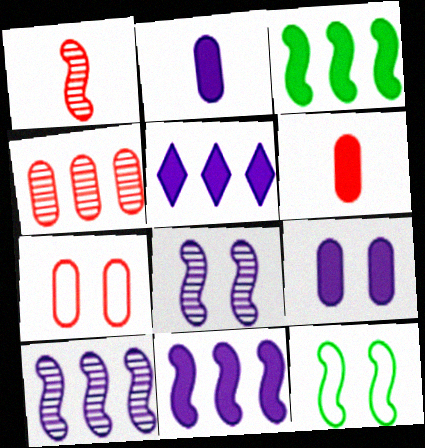[[1, 11, 12], 
[4, 6, 7]]